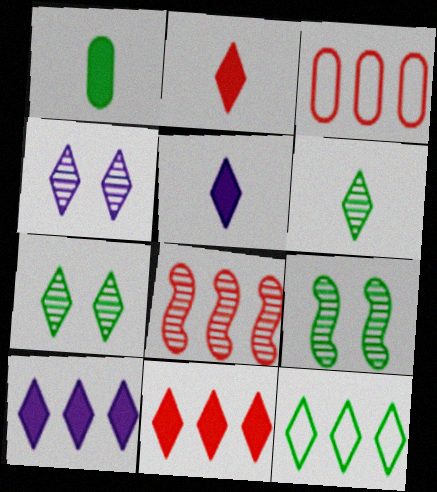[[1, 9, 12], 
[2, 4, 12], 
[3, 5, 9], 
[3, 8, 11]]